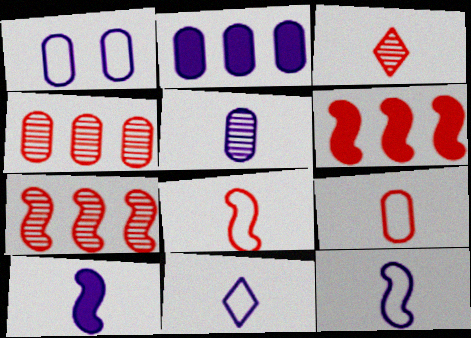[[1, 2, 5], 
[5, 10, 11]]